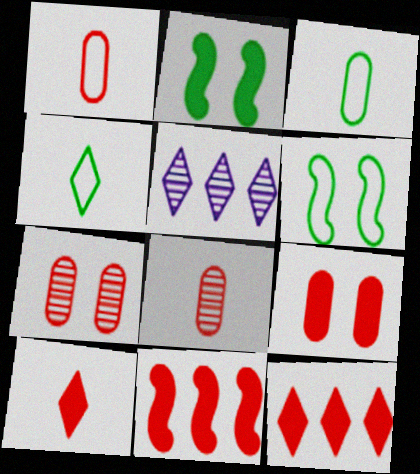[[1, 2, 5], 
[9, 10, 11]]